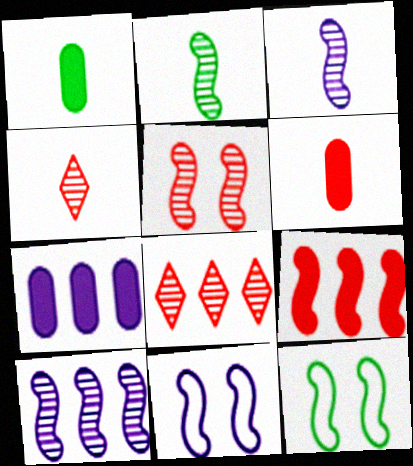[[1, 8, 11], 
[2, 5, 10], 
[2, 9, 11], 
[3, 9, 12], 
[4, 7, 12]]